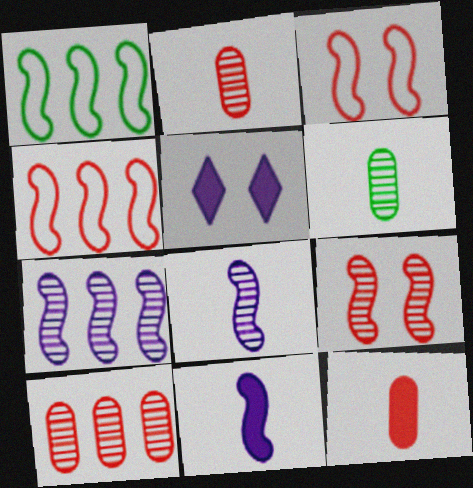[[1, 2, 5], 
[1, 9, 11], 
[4, 5, 6]]